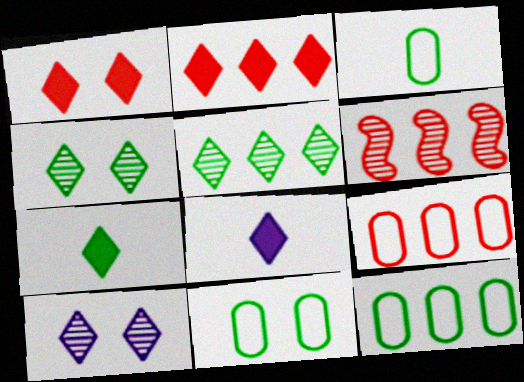[[2, 6, 9], 
[3, 11, 12], 
[6, 8, 11]]